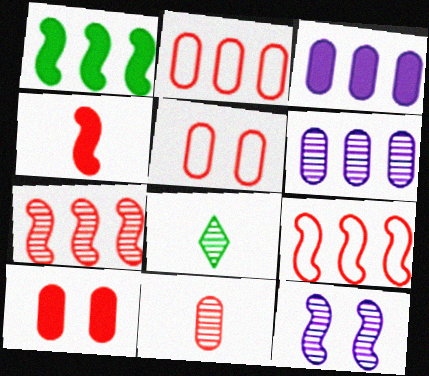[[2, 10, 11]]